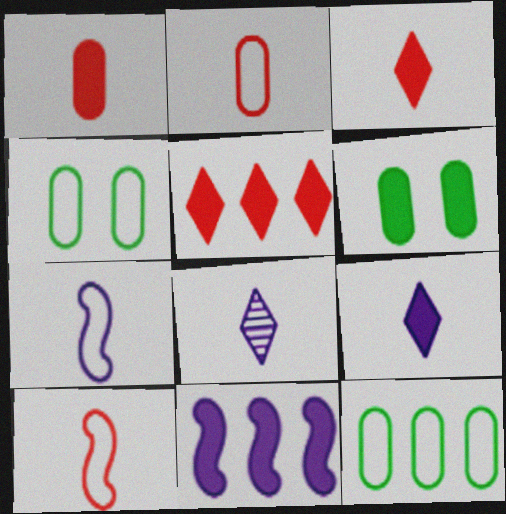[[3, 6, 11]]